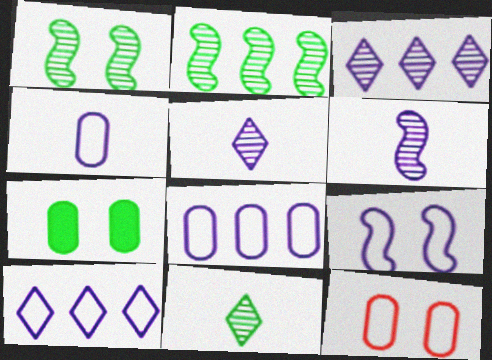[[4, 9, 10]]